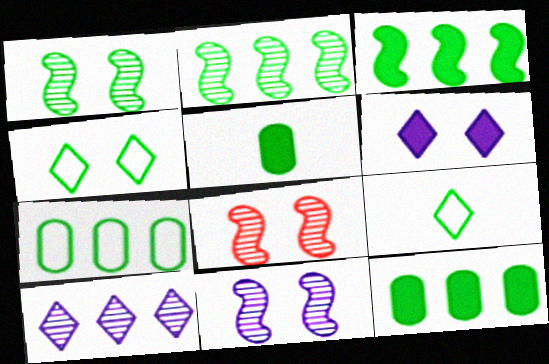[[1, 8, 11], 
[1, 9, 12], 
[2, 4, 5]]